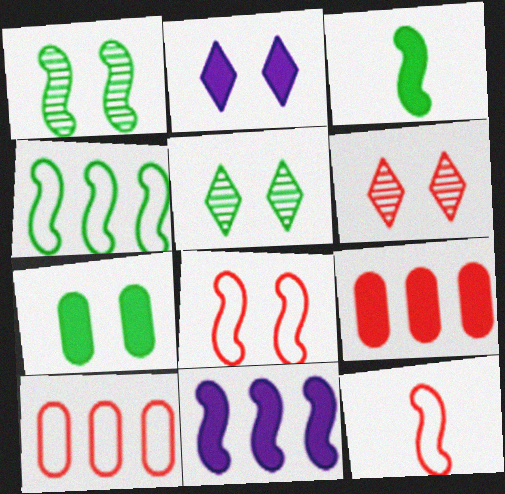[[1, 3, 4], 
[1, 11, 12], 
[2, 3, 9], 
[6, 9, 12]]